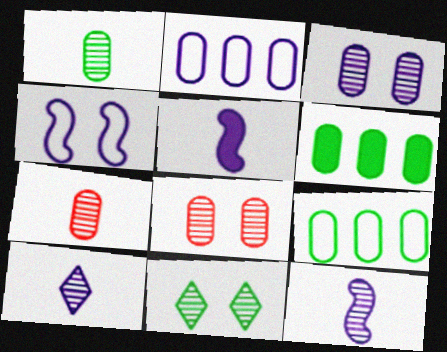[]